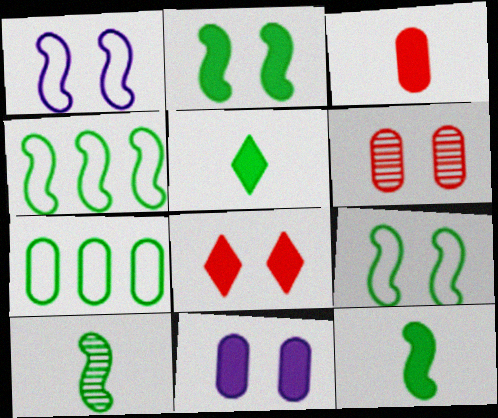[[2, 4, 10], 
[2, 8, 11]]